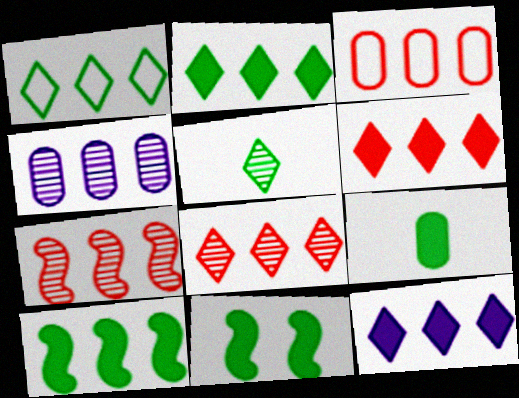[[1, 8, 12], 
[2, 6, 12], 
[2, 9, 11], 
[3, 6, 7]]